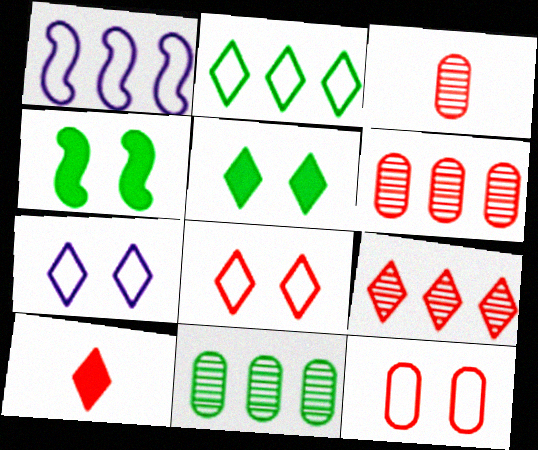[[1, 3, 5], 
[8, 9, 10]]